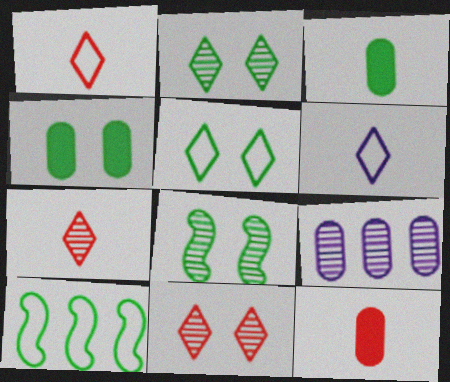[[2, 3, 10], 
[4, 5, 8], 
[7, 8, 9]]